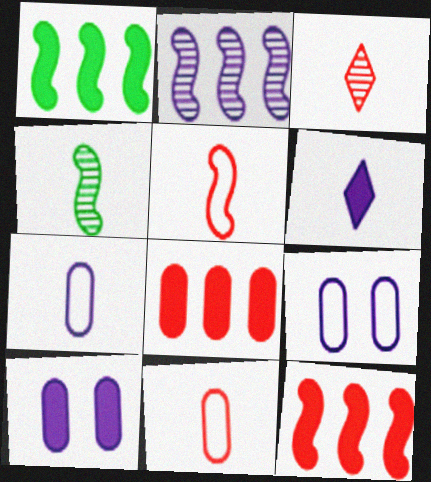[[1, 3, 9], 
[2, 6, 9], 
[4, 6, 11]]